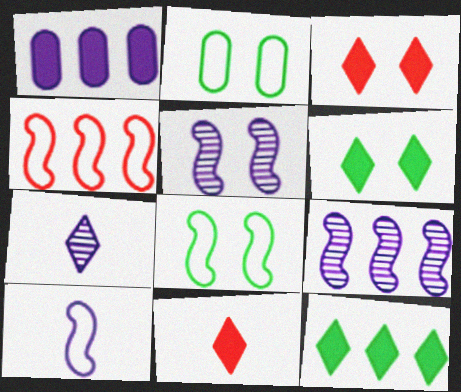[[2, 3, 5], 
[2, 9, 11], 
[4, 8, 10]]